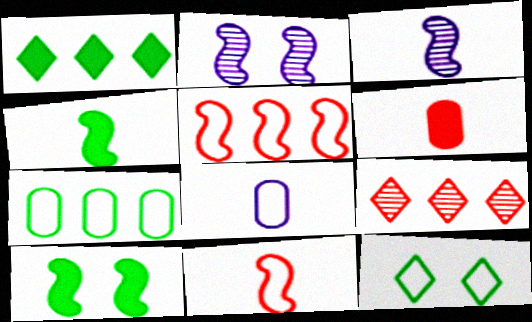[[2, 4, 5], 
[3, 4, 11], 
[3, 5, 10], 
[5, 8, 12], 
[8, 9, 10]]